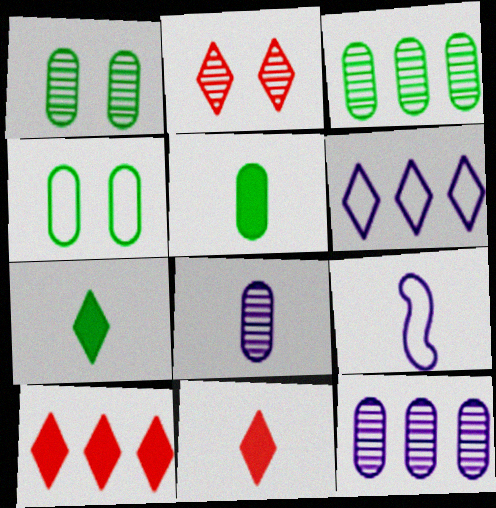[[1, 9, 10], 
[2, 6, 7], 
[3, 4, 5]]